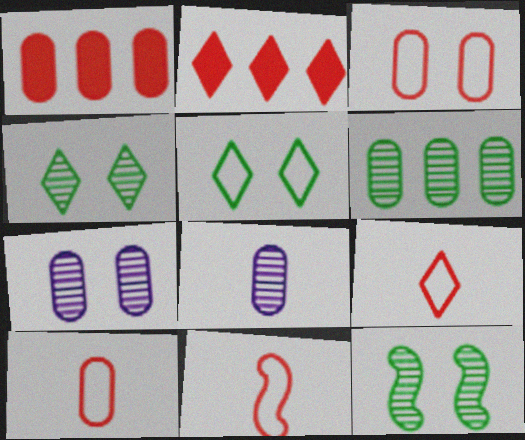[[9, 10, 11]]